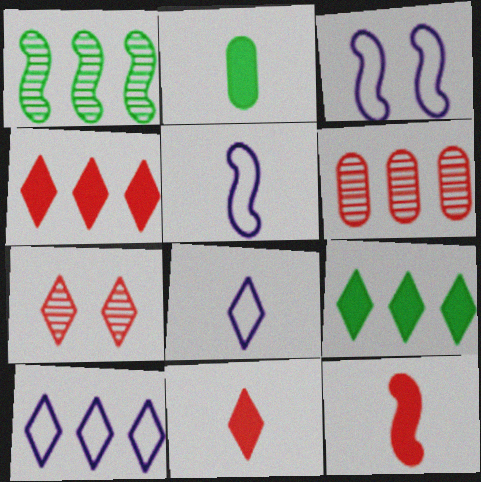[[1, 3, 12], 
[7, 8, 9]]